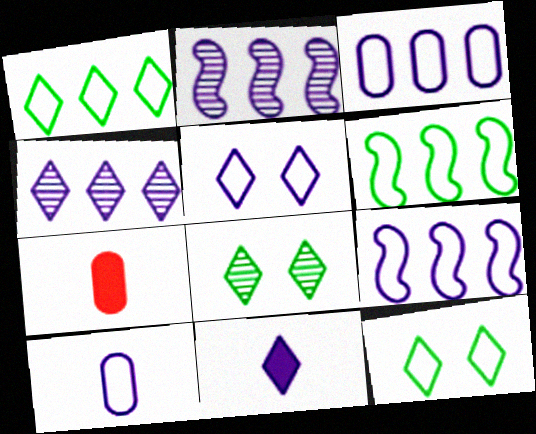[[2, 7, 12], 
[4, 5, 11], 
[5, 9, 10], 
[7, 8, 9]]